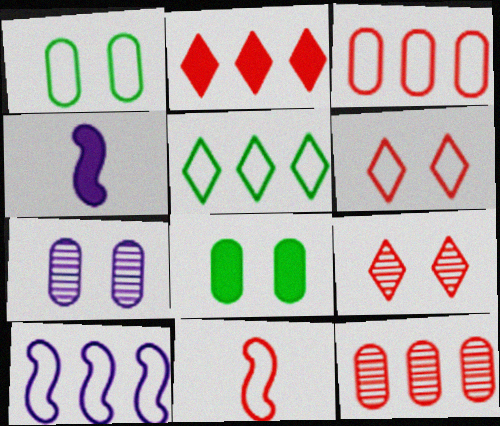[[2, 4, 8], 
[3, 5, 10], 
[3, 6, 11]]